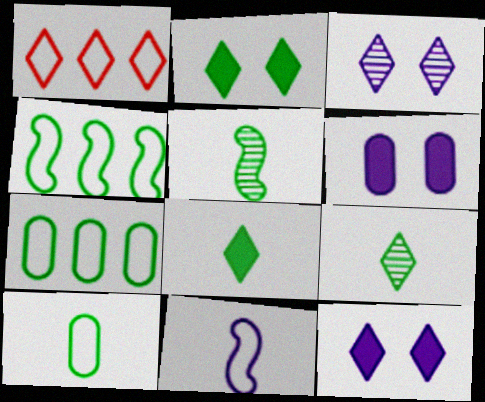[[1, 3, 8], 
[1, 5, 6], 
[1, 9, 12], 
[2, 5, 7], 
[5, 8, 10]]